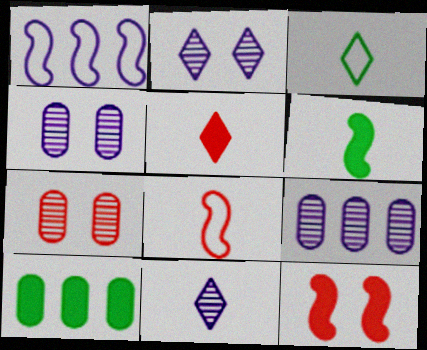[[2, 8, 10], 
[3, 5, 11], 
[3, 9, 12]]